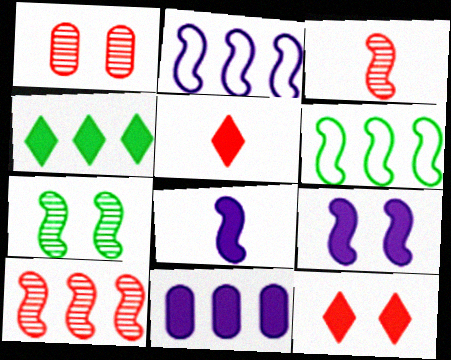[[3, 6, 9]]